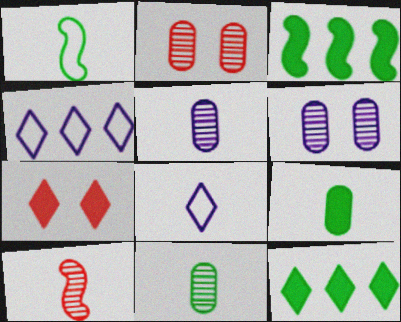[[2, 3, 8], 
[8, 9, 10]]